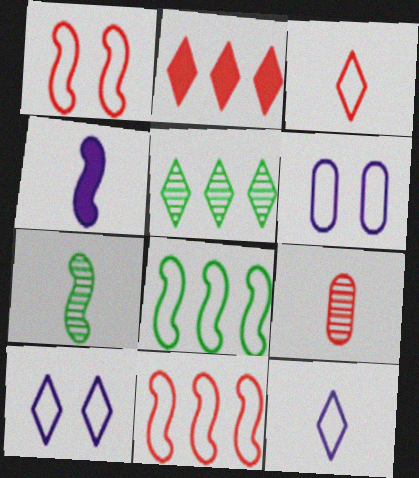[[1, 2, 9], 
[2, 6, 7], 
[3, 6, 8]]